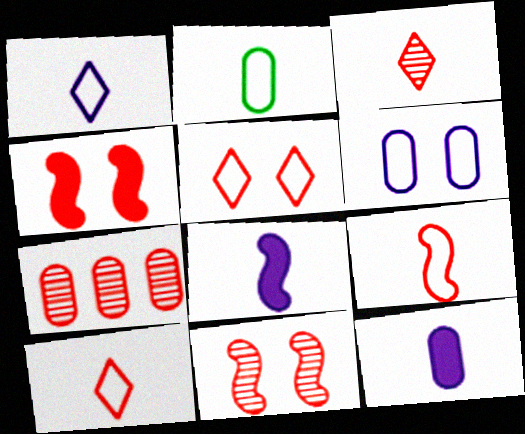[[1, 2, 9], 
[2, 3, 8], 
[3, 7, 11], 
[4, 7, 10]]